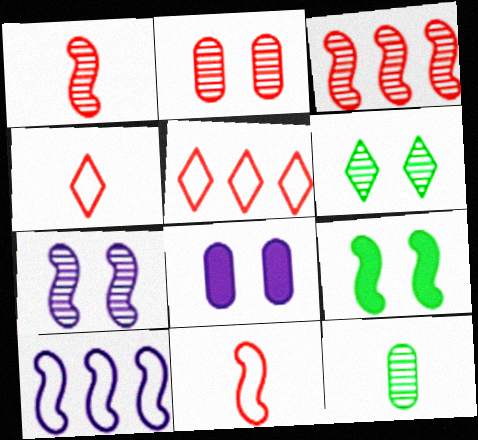[[1, 9, 10], 
[2, 6, 7]]